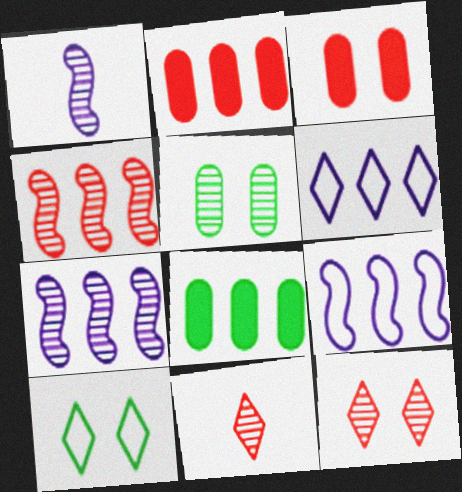[[1, 2, 10], 
[4, 6, 8], 
[5, 7, 11]]